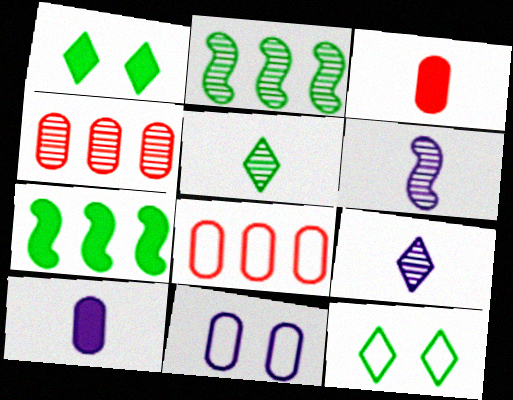[[1, 6, 8]]